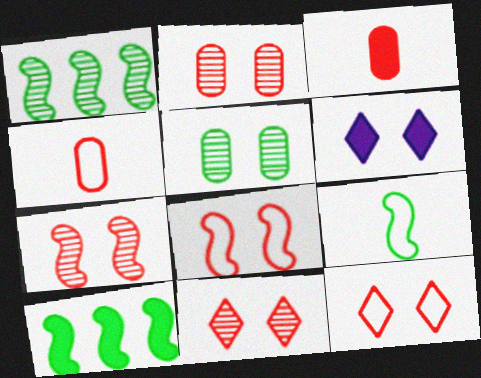[[1, 4, 6], 
[2, 7, 11], 
[3, 6, 10], 
[5, 6, 8]]